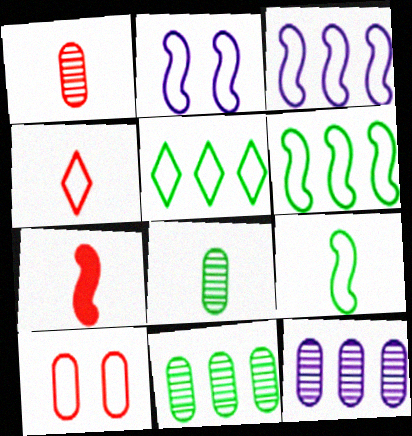[[1, 4, 7]]